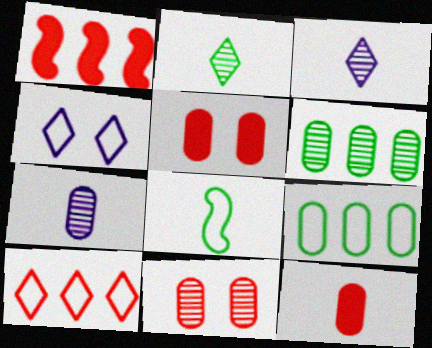[[3, 8, 12], 
[5, 7, 9], 
[6, 7, 11]]